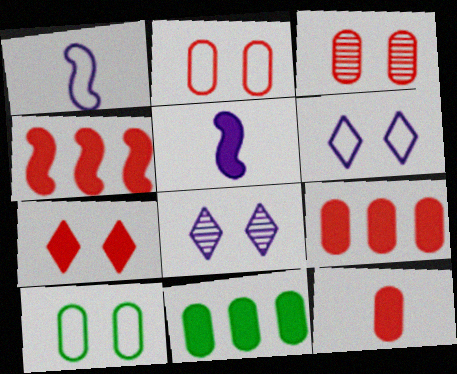[[4, 7, 12], 
[5, 7, 11]]